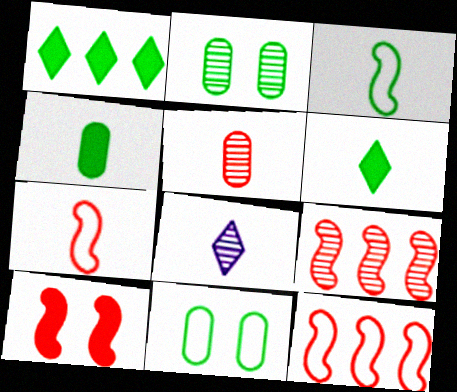[[1, 2, 3], 
[2, 8, 9], 
[4, 7, 8], 
[7, 9, 10]]